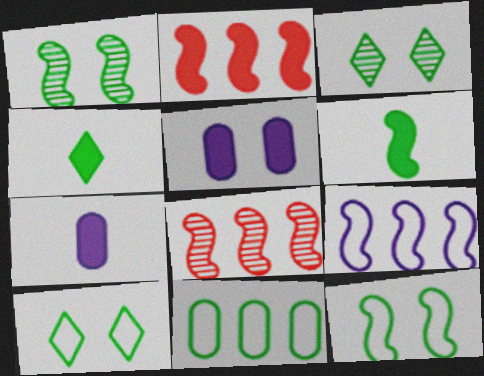[[1, 4, 11], 
[2, 4, 5], 
[3, 6, 11], 
[7, 8, 10]]